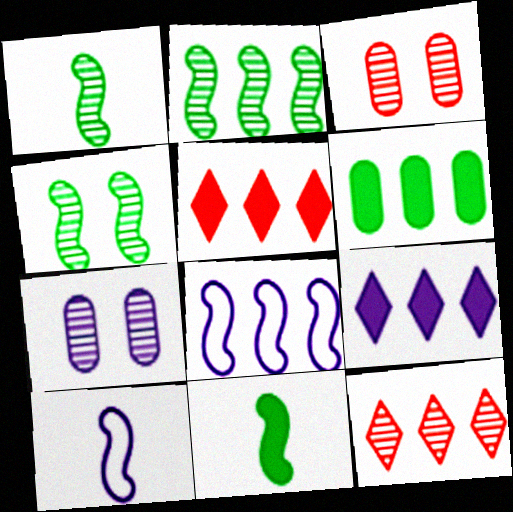[[1, 2, 4], 
[1, 7, 12], 
[6, 8, 12], 
[7, 9, 10]]